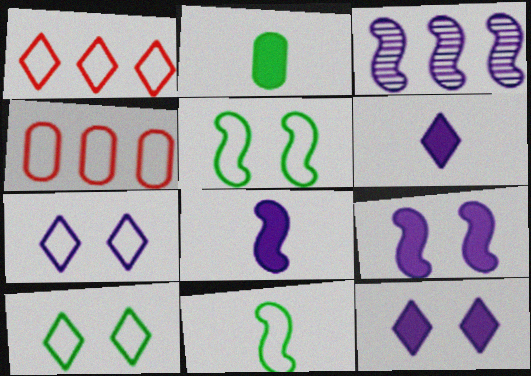[[4, 7, 11]]